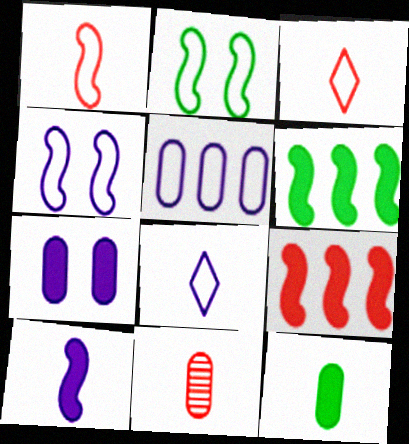[[2, 3, 5], 
[4, 5, 8]]